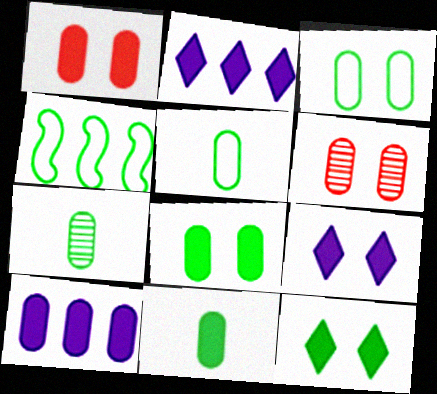[[1, 10, 11], 
[4, 7, 12], 
[5, 6, 10], 
[5, 7, 11]]